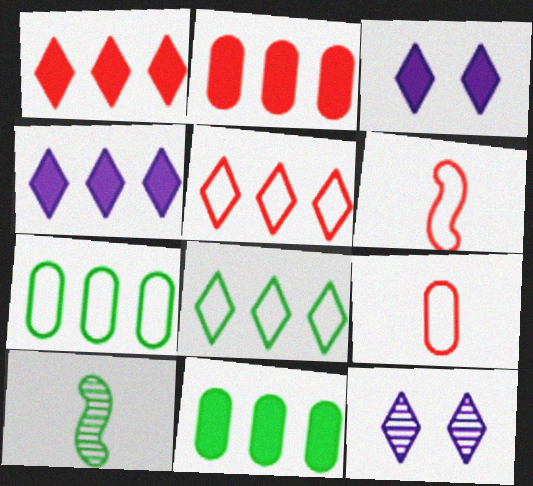[[6, 11, 12]]